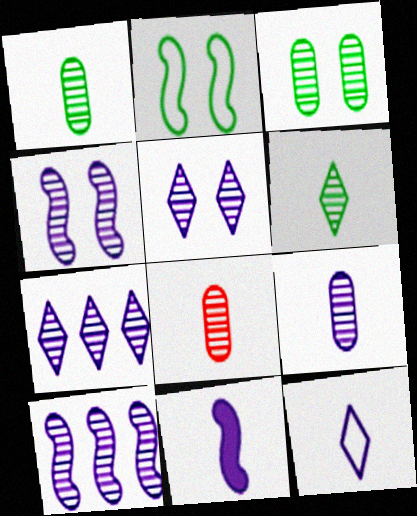[[1, 8, 9], 
[4, 7, 9], 
[5, 9, 10], 
[9, 11, 12]]